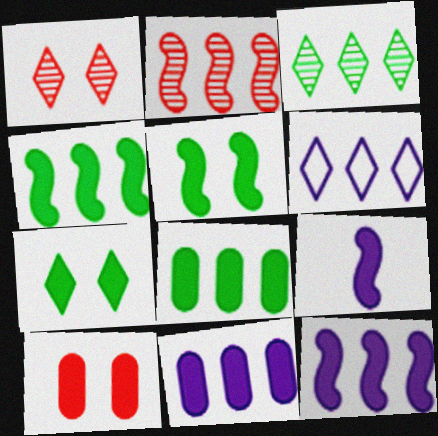[[2, 6, 8]]